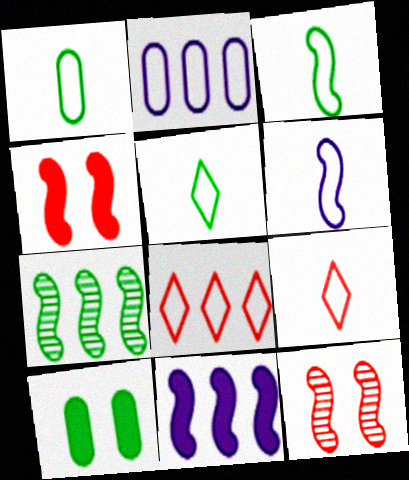[[1, 3, 5], 
[1, 6, 9], 
[3, 11, 12], 
[4, 6, 7], 
[5, 7, 10]]